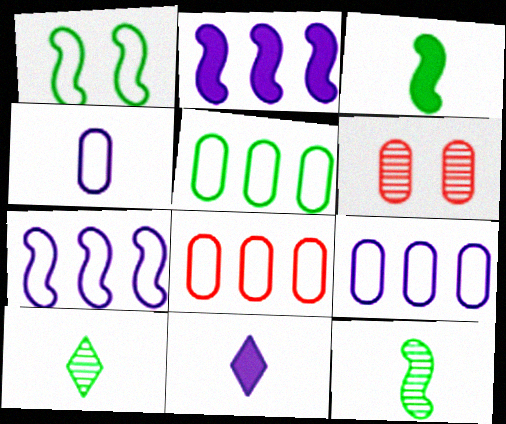[[5, 8, 9]]